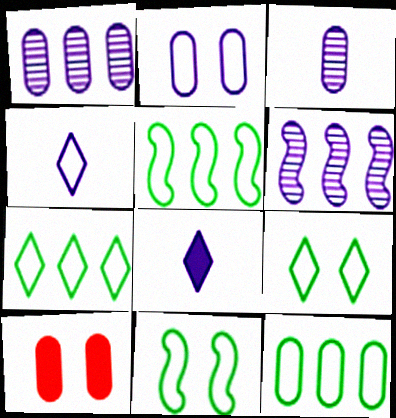[[2, 6, 8], 
[3, 10, 12], 
[5, 7, 12]]